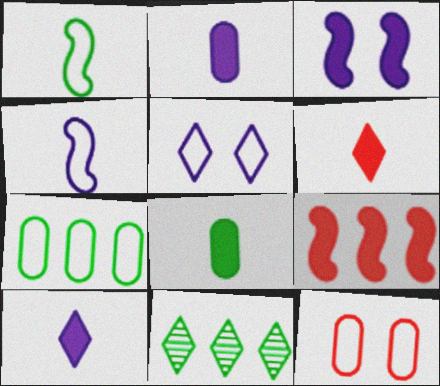[[5, 6, 11]]